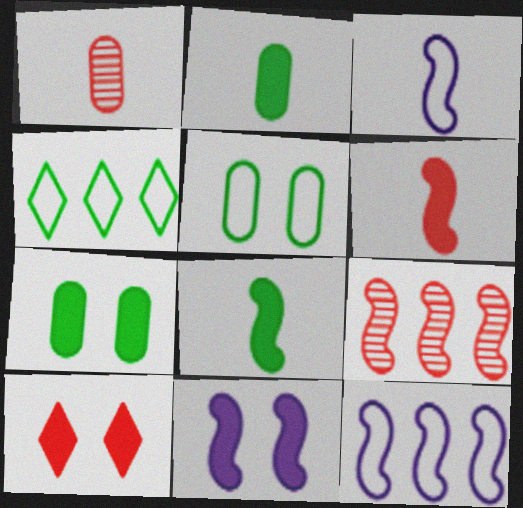[[1, 4, 11], 
[7, 10, 11]]